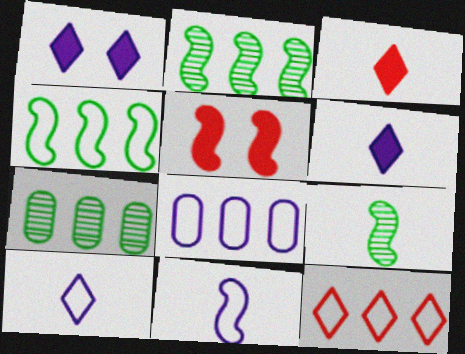[[2, 5, 11], 
[4, 8, 12], 
[5, 7, 10]]